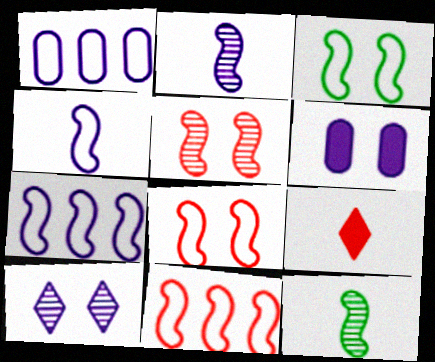[[3, 4, 11]]